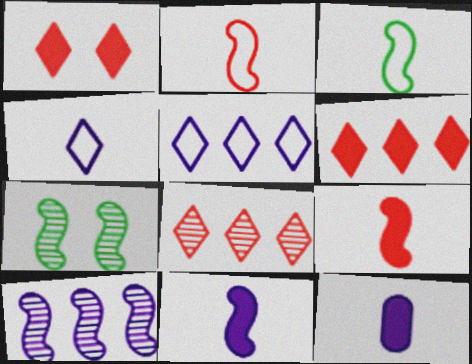[]